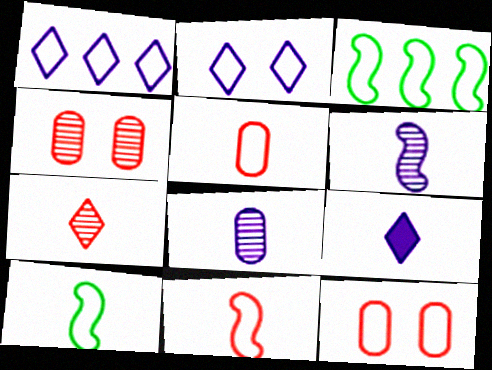[[1, 10, 12], 
[2, 3, 5], 
[3, 4, 9]]